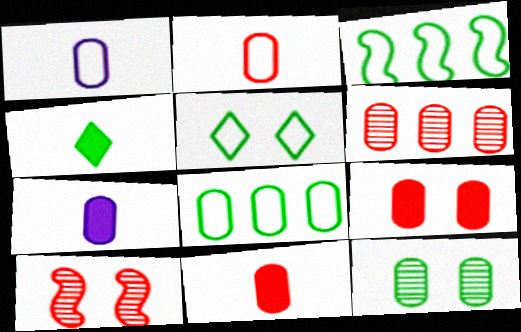[[2, 6, 9], 
[3, 4, 12]]